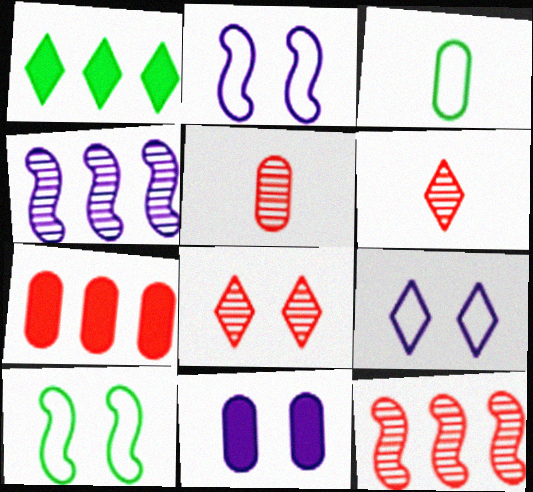[[1, 2, 5], 
[1, 6, 9], 
[5, 8, 12], 
[8, 10, 11]]